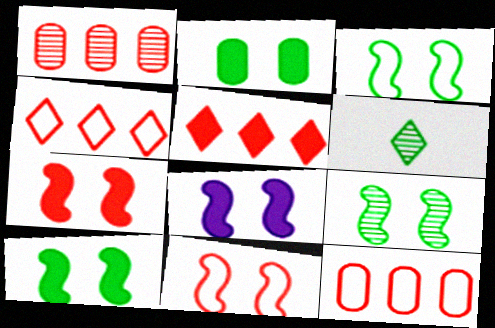[[3, 9, 10], 
[6, 8, 12], 
[7, 8, 10], 
[8, 9, 11]]